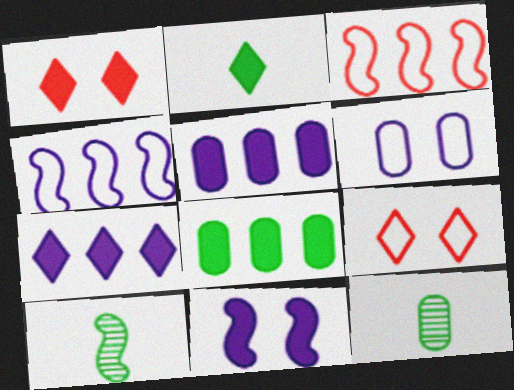[[1, 2, 7], 
[1, 4, 12], 
[3, 10, 11], 
[5, 9, 10]]